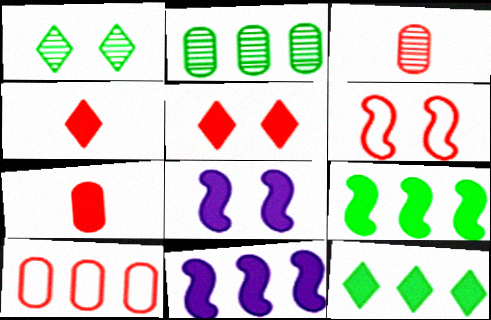[[7, 8, 12]]